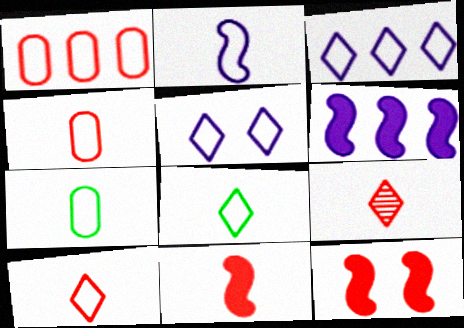[[1, 9, 12], 
[2, 4, 8], 
[2, 7, 10], 
[4, 9, 11]]